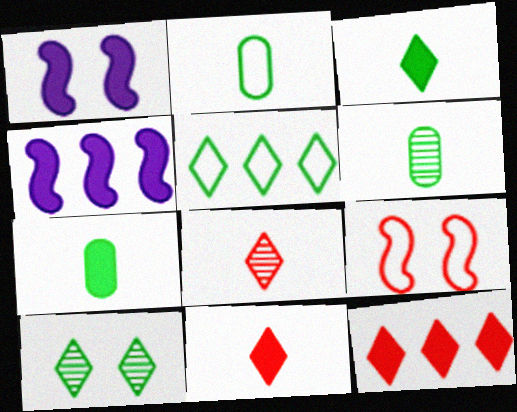[[1, 7, 12], 
[2, 6, 7], 
[3, 5, 10]]